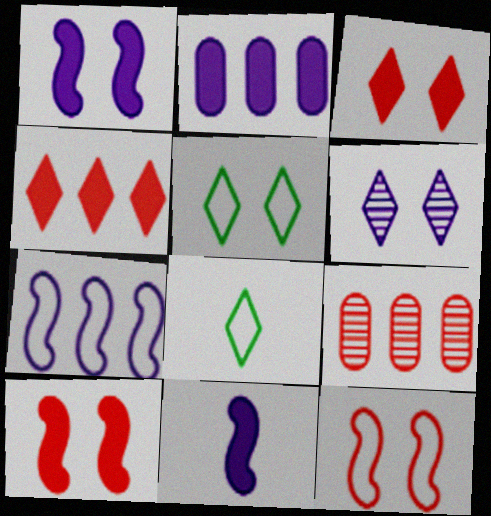[[1, 8, 9], 
[3, 5, 6], 
[4, 6, 8], 
[5, 9, 11]]